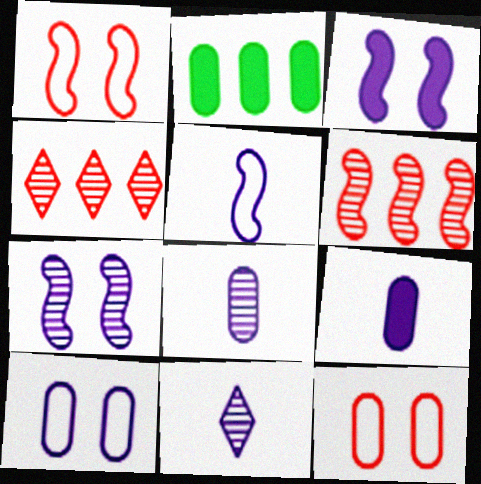[[1, 2, 11], 
[2, 8, 12], 
[5, 9, 11]]